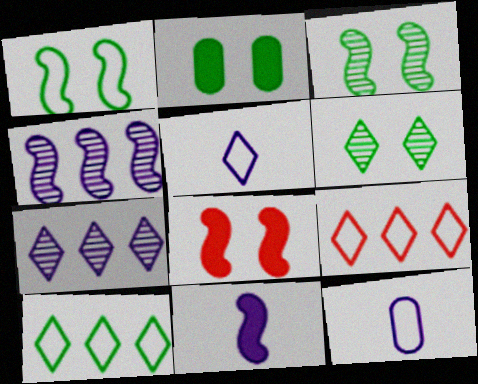[[1, 2, 6], 
[1, 9, 12]]